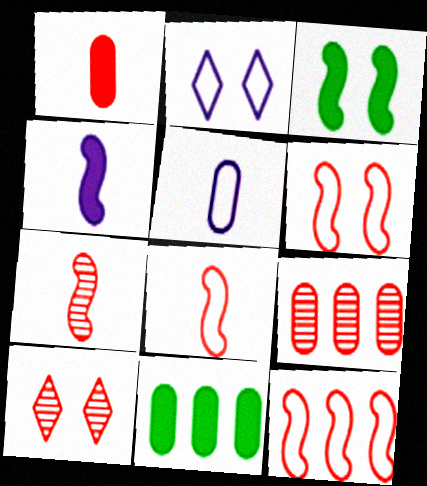[[1, 10, 12], 
[2, 7, 11], 
[6, 8, 12], 
[7, 9, 10]]